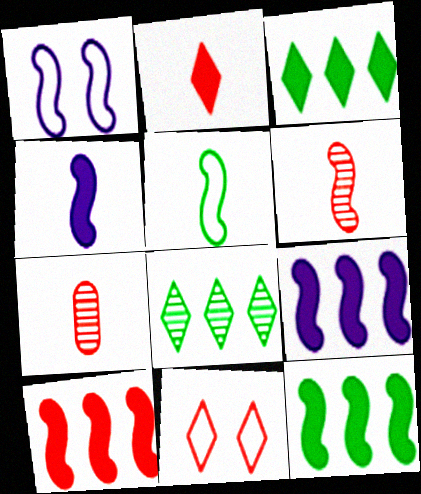[[1, 3, 7], 
[1, 6, 12], 
[4, 5, 6], 
[7, 10, 11], 
[9, 10, 12]]